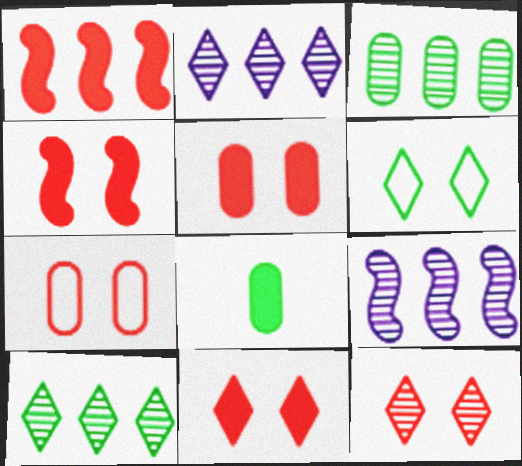[[4, 5, 11], 
[4, 7, 12]]